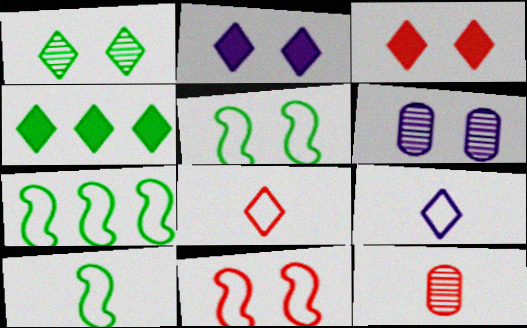[[2, 7, 12], 
[3, 5, 6], 
[5, 7, 10]]